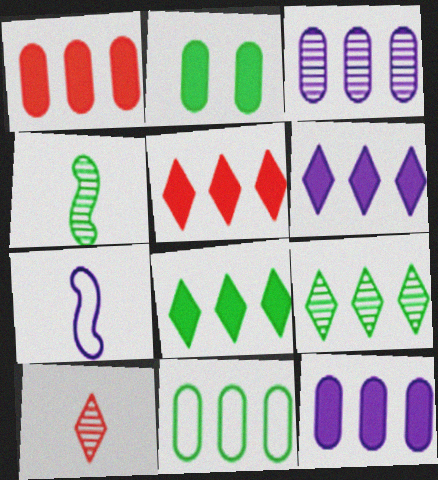[[1, 3, 11], 
[5, 6, 8]]